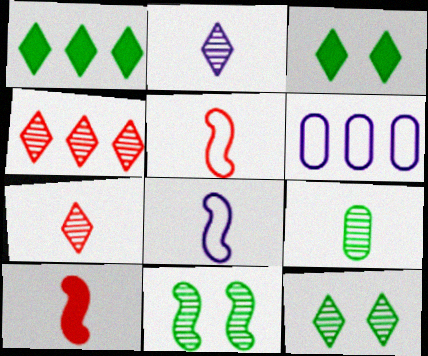[[2, 4, 12], 
[6, 10, 12]]